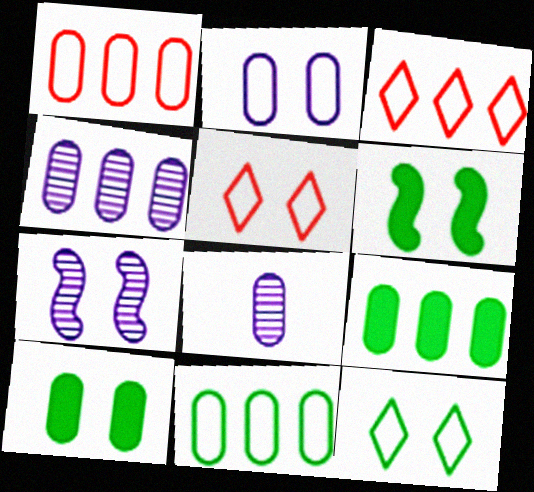[[1, 4, 9], 
[1, 8, 10], 
[3, 6, 8], 
[5, 7, 10]]